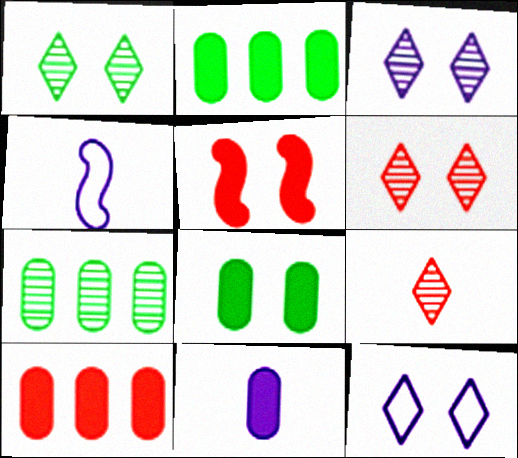[[1, 3, 6], 
[1, 4, 10], 
[2, 4, 6], 
[8, 10, 11]]